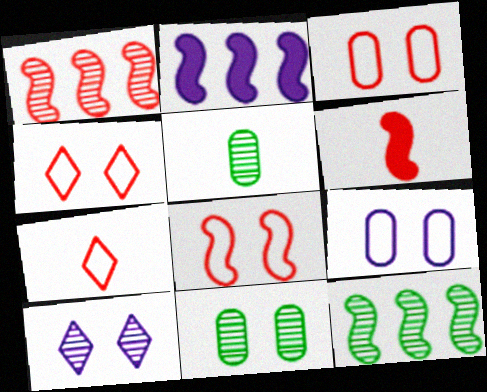[[1, 5, 10], 
[1, 6, 8], 
[2, 4, 5], 
[2, 7, 11], 
[3, 4, 8]]